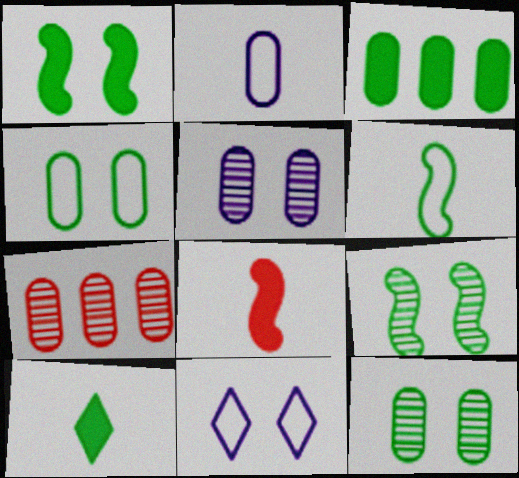[[1, 3, 10]]